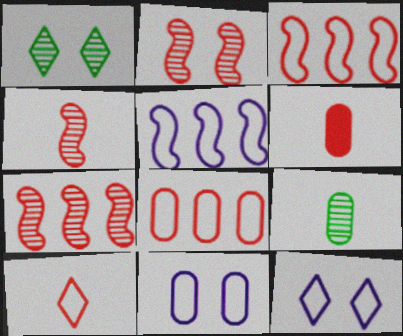[[1, 5, 6], 
[2, 4, 7], 
[4, 6, 10]]